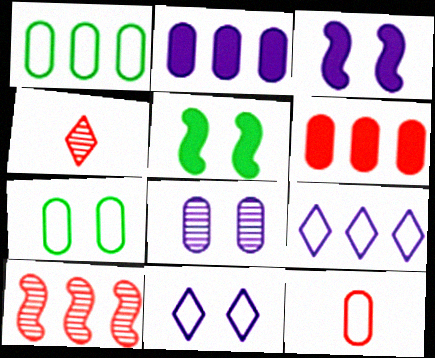[[1, 3, 4], 
[3, 8, 11]]